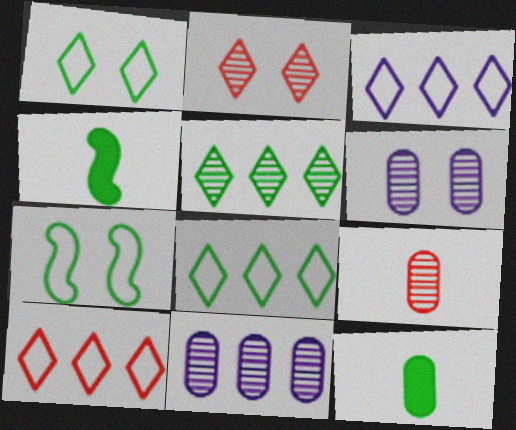[[3, 8, 10], 
[4, 6, 10], 
[5, 7, 12]]